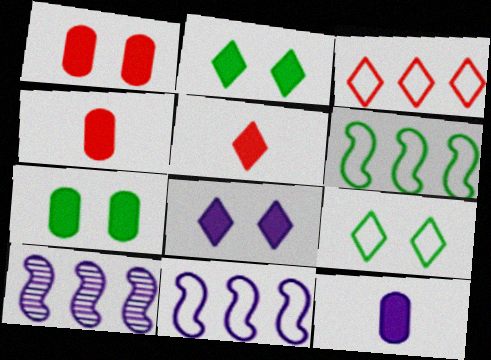[[4, 9, 10]]